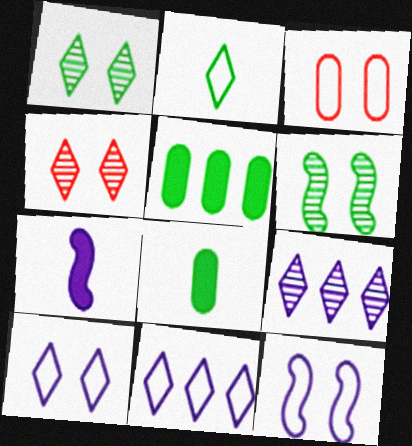[[2, 5, 6]]